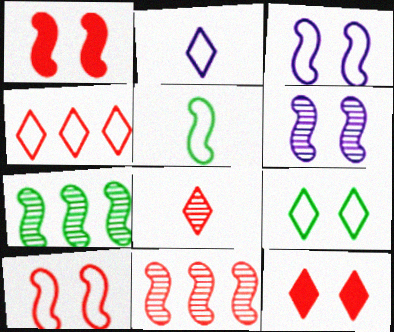[[2, 4, 9], 
[4, 8, 12]]